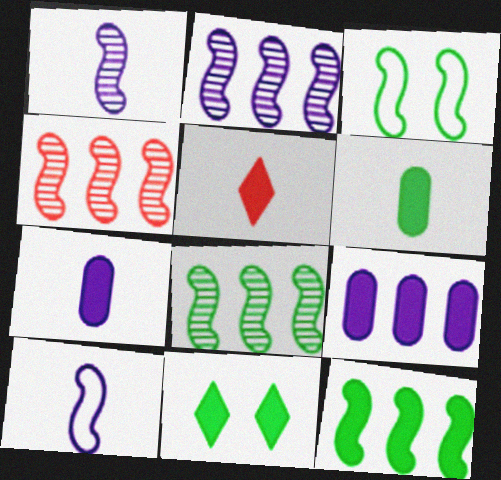[[2, 4, 8], 
[6, 11, 12]]